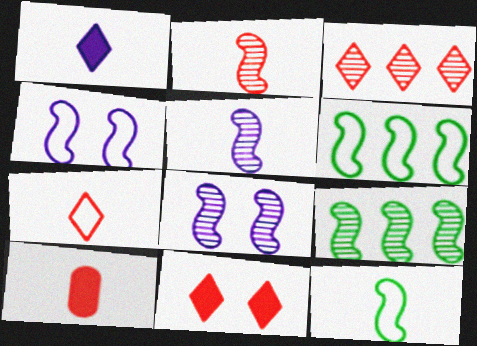[[2, 7, 10], 
[2, 8, 9], 
[3, 7, 11]]